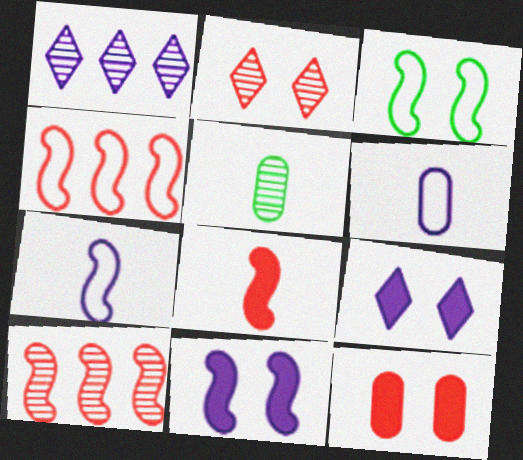[[1, 6, 11], 
[3, 4, 7], 
[4, 5, 9]]